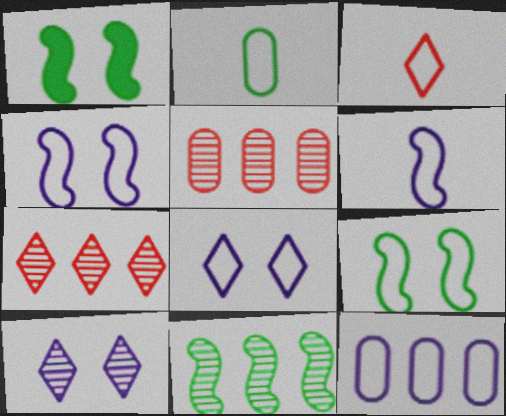[[2, 3, 6], 
[3, 9, 12], 
[6, 8, 12]]